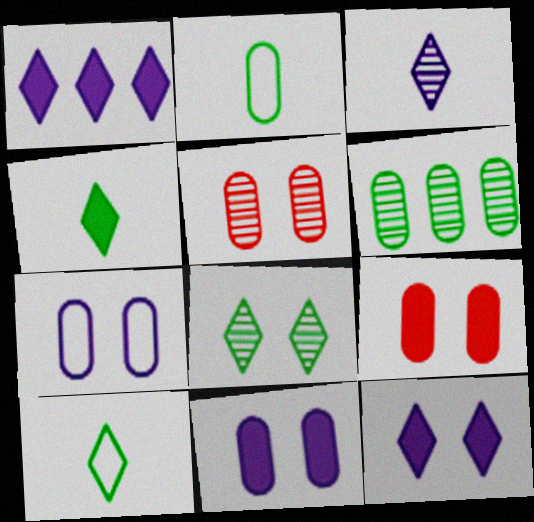[]